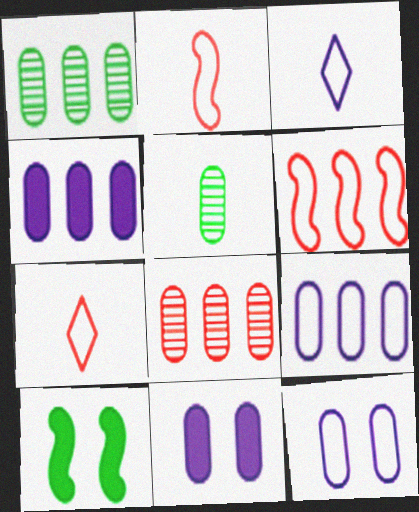[[3, 8, 10]]